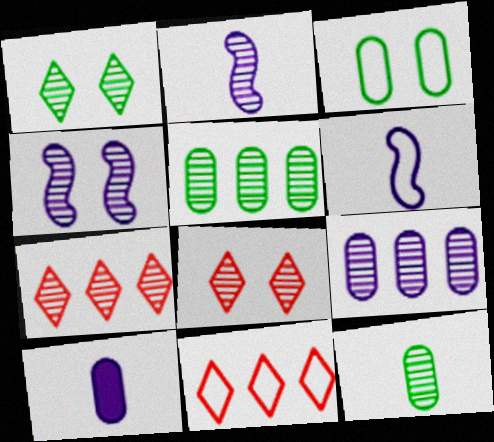[[2, 5, 8], 
[3, 6, 11], 
[4, 7, 12]]